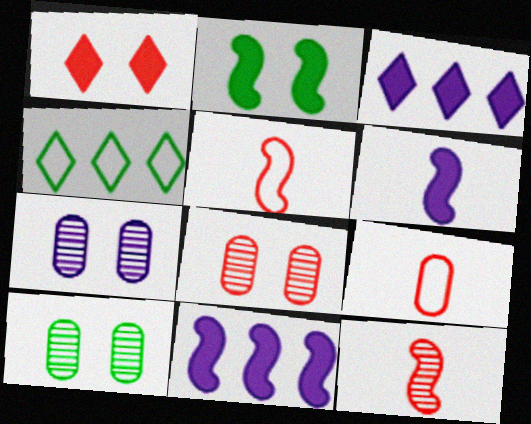[[3, 5, 10], 
[4, 6, 8], 
[7, 8, 10]]